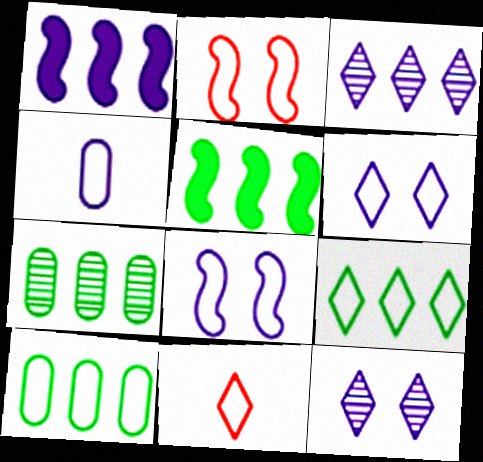[[1, 4, 12], 
[2, 4, 9], 
[5, 7, 9], 
[6, 9, 11], 
[8, 10, 11]]